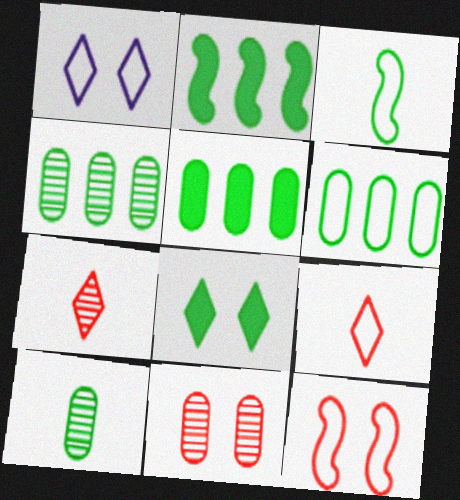[[3, 4, 8], 
[4, 5, 6]]